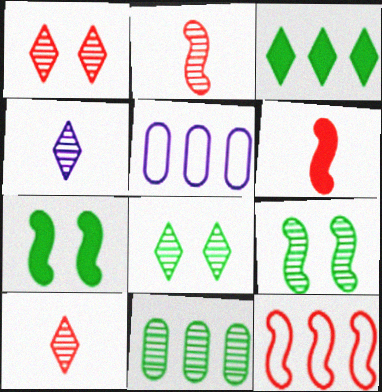[[5, 6, 8], 
[5, 7, 10]]